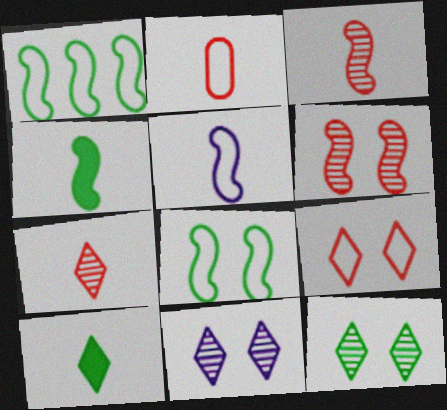[[3, 4, 5]]